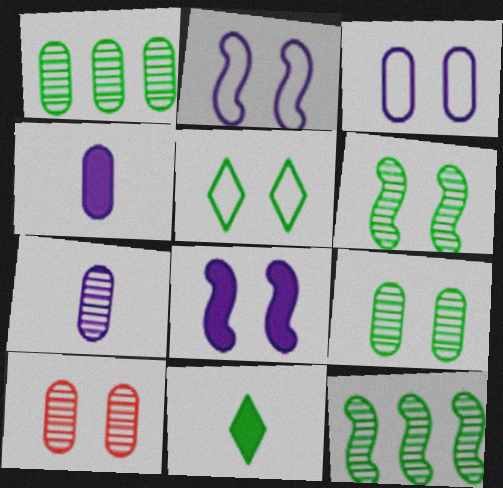[[1, 7, 10], 
[5, 8, 10]]